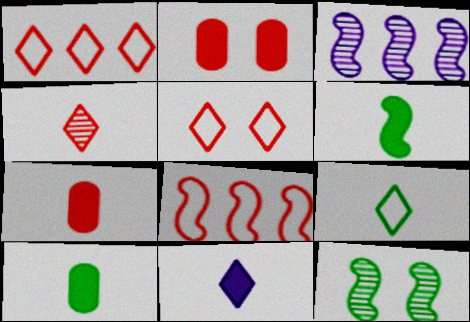[[2, 3, 9], 
[2, 4, 8], 
[3, 5, 10], 
[4, 9, 11], 
[6, 7, 11]]